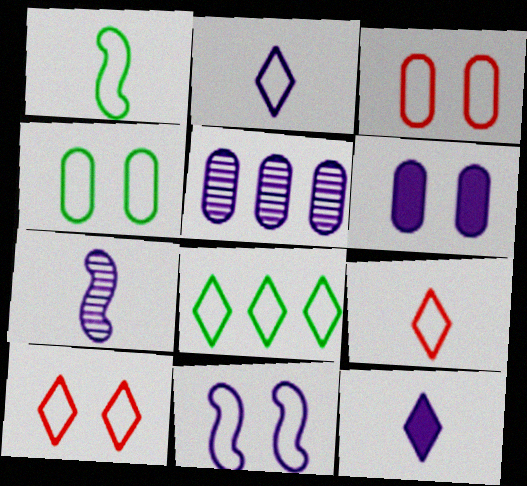[[1, 4, 8], 
[2, 8, 10], 
[4, 10, 11], 
[5, 11, 12]]